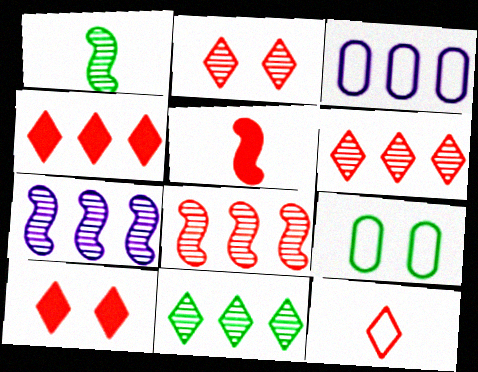[[1, 3, 10], 
[2, 4, 12], 
[6, 10, 12]]